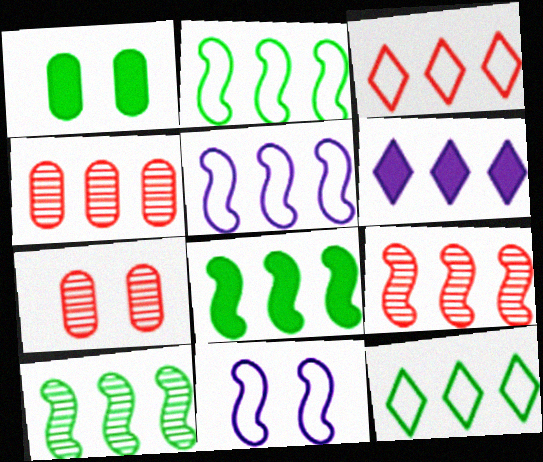[[2, 4, 6], 
[2, 8, 10], 
[5, 8, 9]]